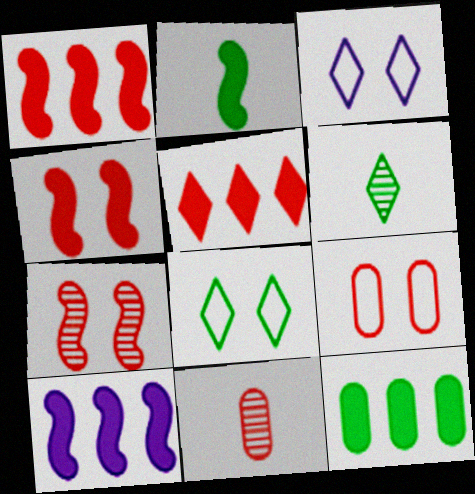[[2, 4, 10], 
[3, 5, 6], 
[5, 10, 12], 
[6, 9, 10], 
[8, 10, 11]]